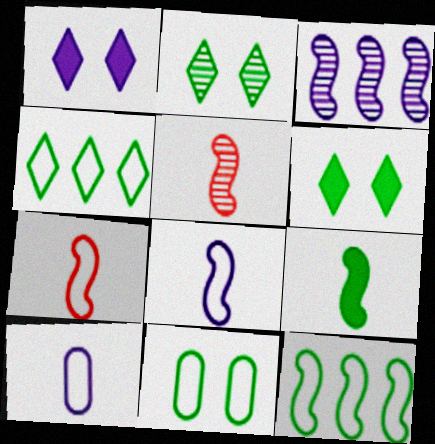[[1, 3, 10], 
[5, 8, 9]]